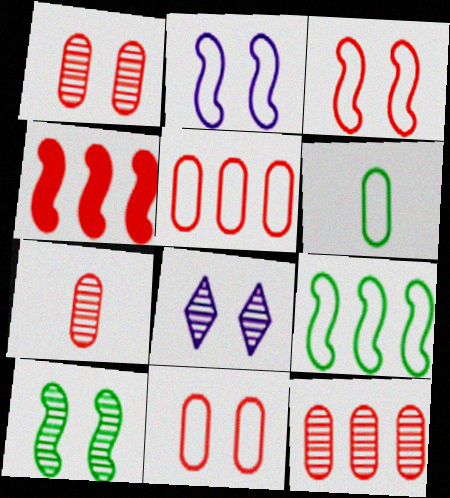[[1, 7, 12], 
[1, 8, 10], 
[4, 6, 8]]